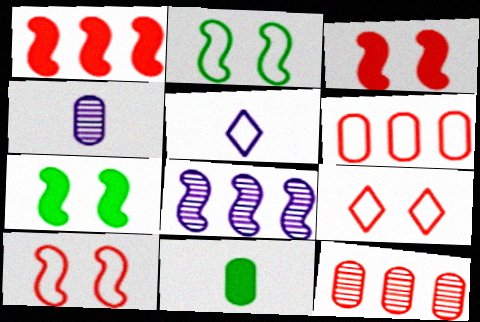[[2, 5, 6], 
[5, 7, 12], 
[8, 9, 11]]